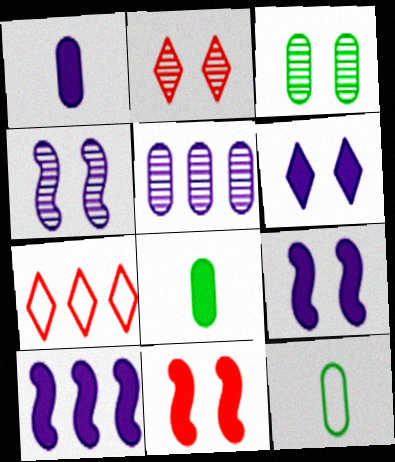[[1, 6, 10], 
[2, 3, 4], 
[2, 10, 12], 
[4, 7, 8]]